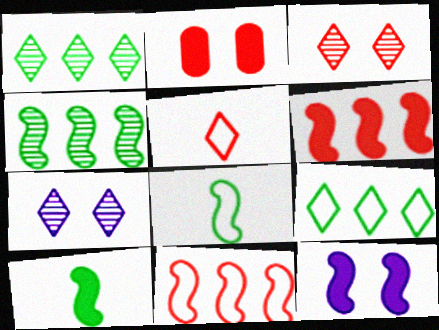[[6, 10, 12]]